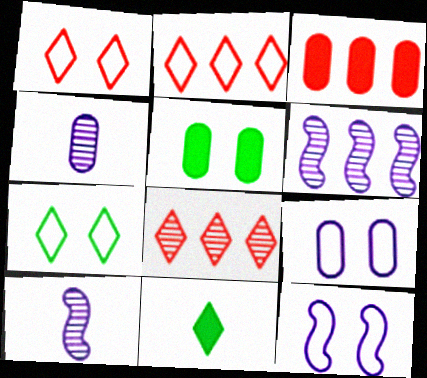[[2, 5, 10], 
[3, 7, 10]]